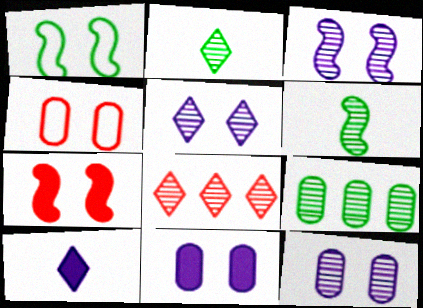[[1, 3, 7], 
[2, 5, 8], 
[3, 5, 12], 
[6, 8, 12]]